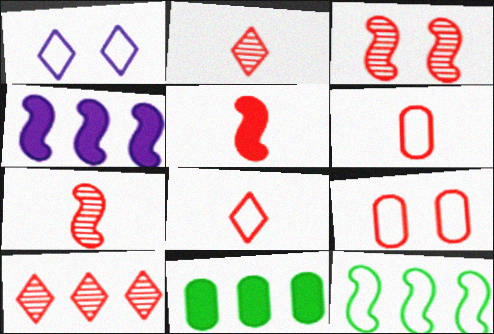[[1, 6, 12], 
[1, 7, 11], 
[2, 5, 6], 
[5, 9, 10]]